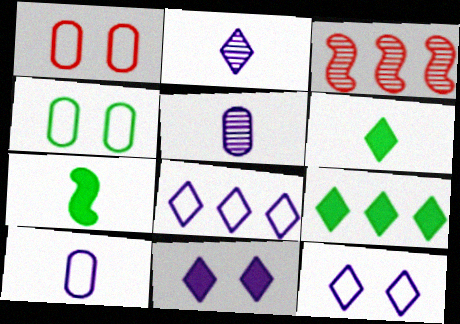[[2, 8, 11]]